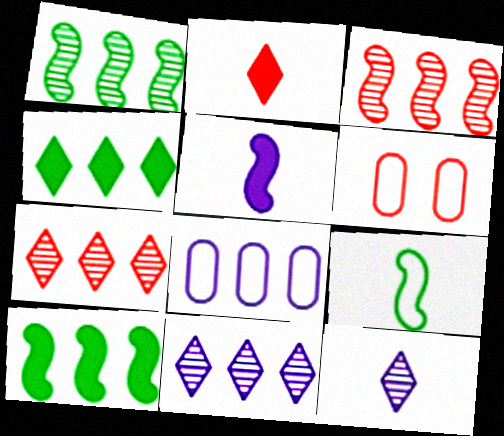[[2, 3, 6], 
[3, 4, 8], 
[6, 10, 12], 
[7, 8, 10]]